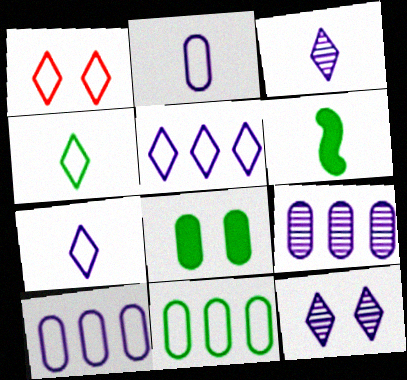[[1, 4, 5], 
[1, 6, 9]]